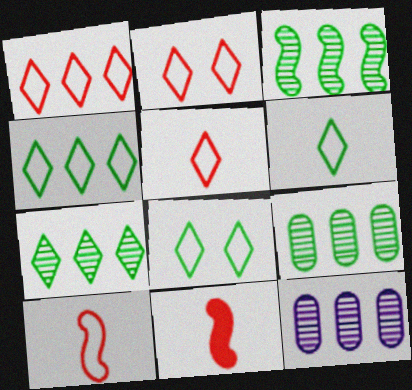[[1, 2, 5], 
[3, 7, 9], 
[4, 6, 8], 
[8, 11, 12]]